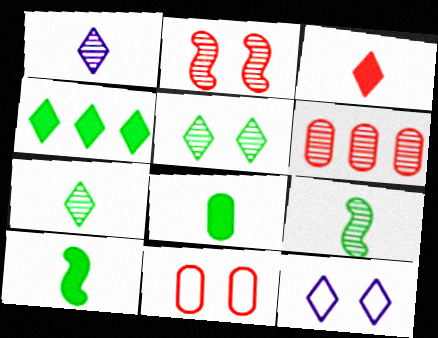[[6, 10, 12]]